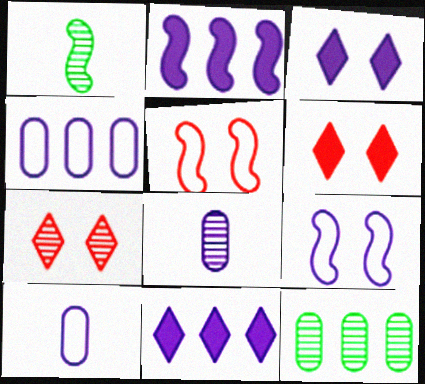[[1, 2, 5], 
[1, 4, 6], 
[8, 9, 11]]